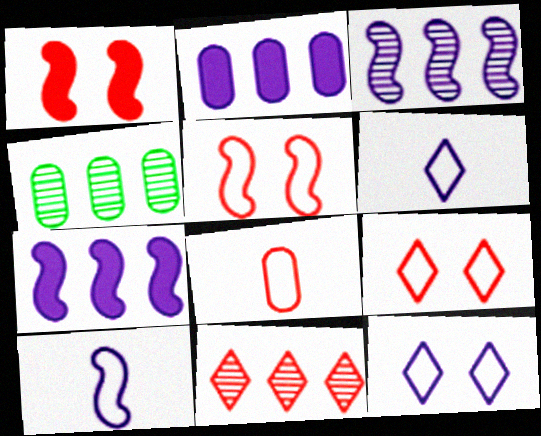[[1, 4, 6], 
[1, 8, 11], 
[3, 4, 11]]